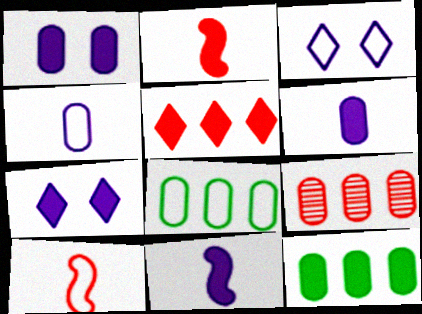[[2, 7, 12], 
[3, 8, 10]]